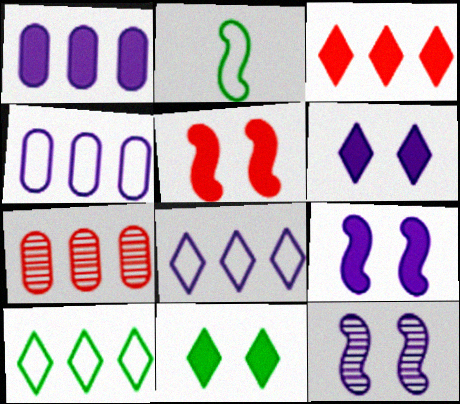[[2, 6, 7]]